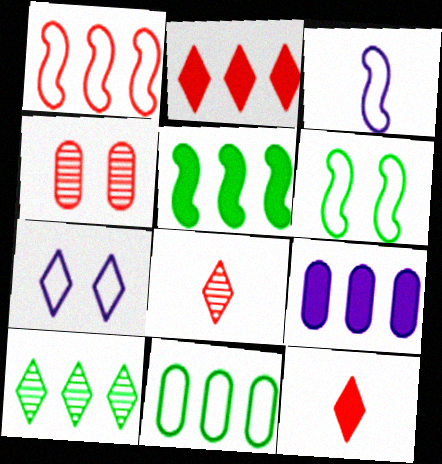[[1, 3, 6], 
[1, 4, 12], 
[1, 9, 10], 
[2, 5, 9], 
[5, 10, 11], 
[6, 8, 9], 
[7, 10, 12]]